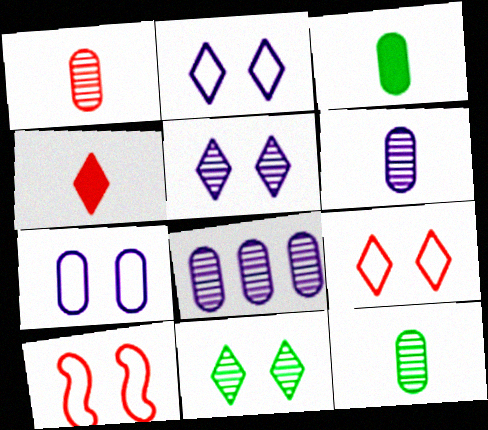[[1, 6, 12]]